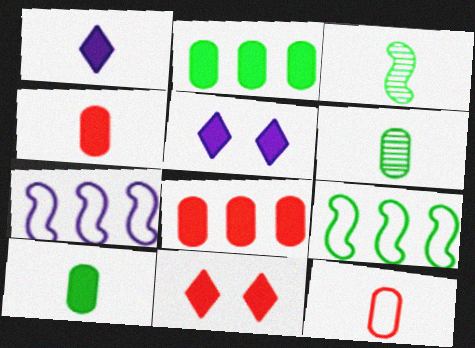[[1, 3, 12], 
[6, 7, 11]]